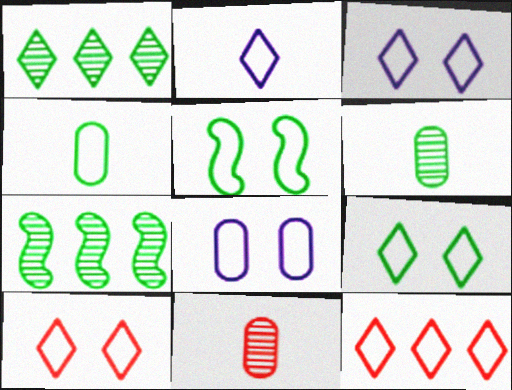[[2, 9, 12], 
[3, 9, 10], 
[5, 8, 10]]